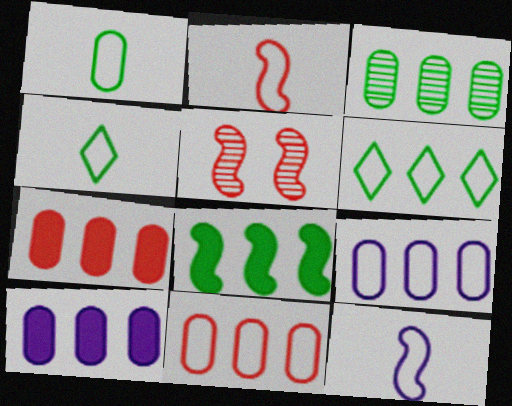[[3, 6, 8], 
[3, 7, 9], 
[3, 10, 11], 
[4, 5, 10], 
[5, 8, 12]]